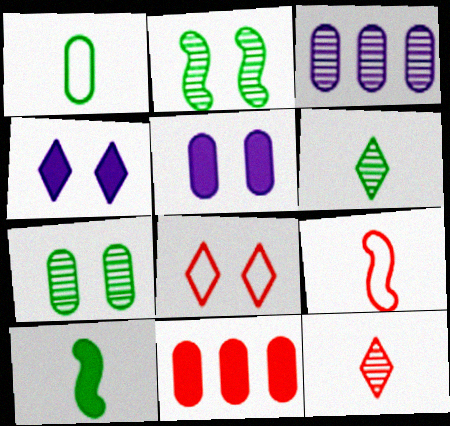[[1, 6, 10], 
[2, 3, 12], 
[2, 5, 8], 
[3, 8, 10], 
[4, 10, 11]]